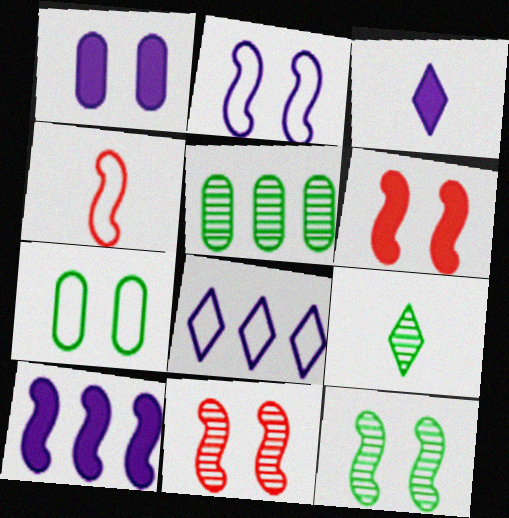[[1, 3, 10], 
[2, 6, 12], 
[4, 7, 8], 
[4, 10, 12], 
[5, 9, 12]]